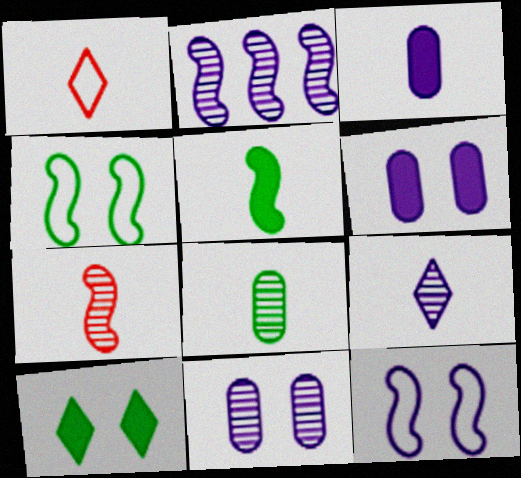[[2, 9, 11], 
[7, 8, 9]]